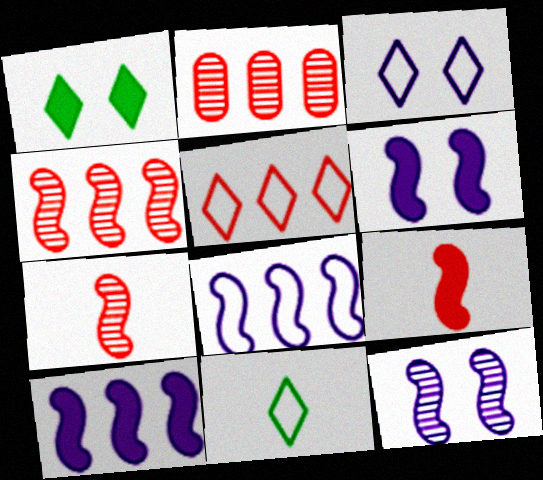[[2, 6, 11], 
[3, 5, 11]]